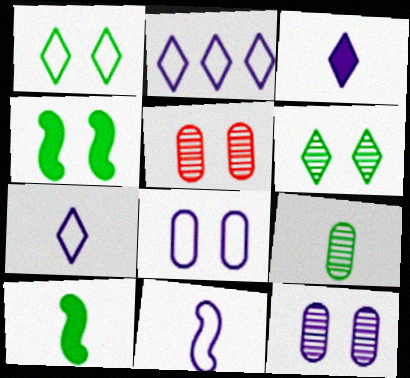[[2, 5, 10], 
[2, 8, 11]]